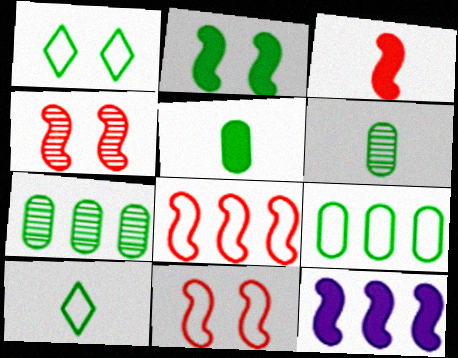[[2, 3, 12], 
[2, 7, 10], 
[3, 4, 8]]